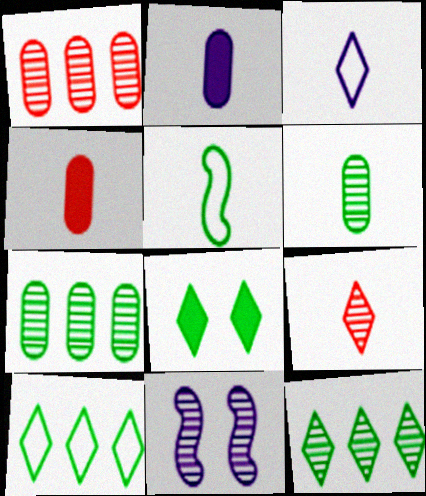[[2, 5, 9], 
[4, 10, 11], 
[5, 7, 8], 
[7, 9, 11]]